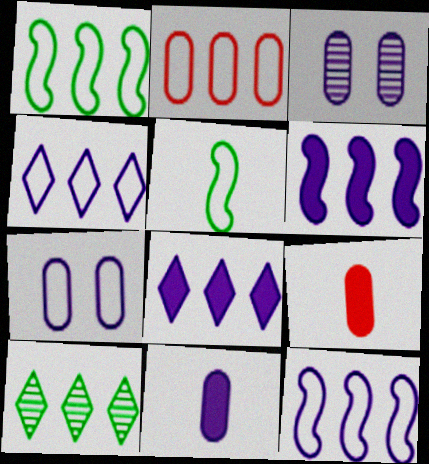[[1, 2, 4], 
[2, 6, 10]]